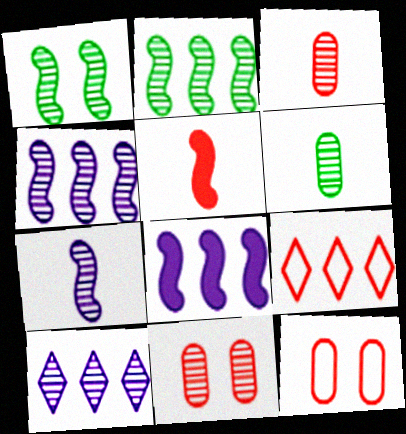[[1, 3, 10], 
[5, 9, 11]]